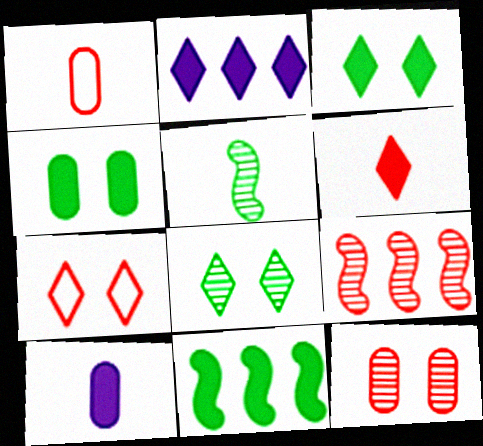[[2, 3, 6]]